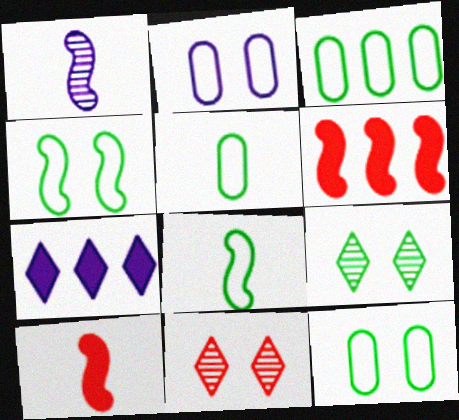[[1, 2, 7], 
[1, 4, 6], 
[1, 8, 10], 
[3, 5, 12]]